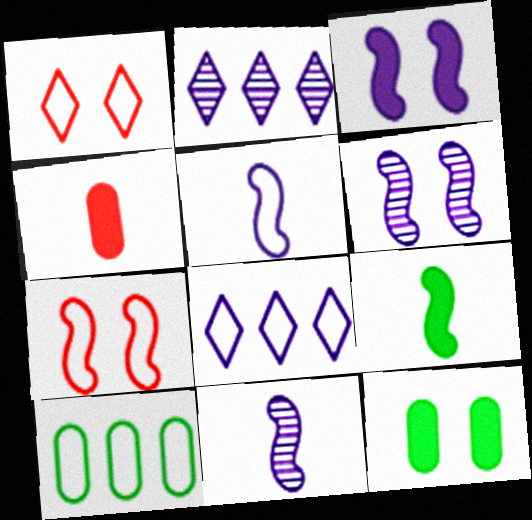[[1, 5, 10], 
[1, 6, 12]]